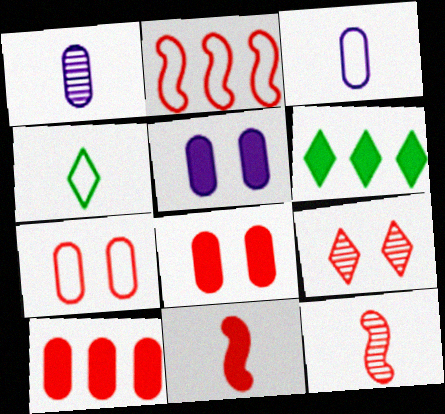[[1, 4, 11], 
[5, 6, 11]]